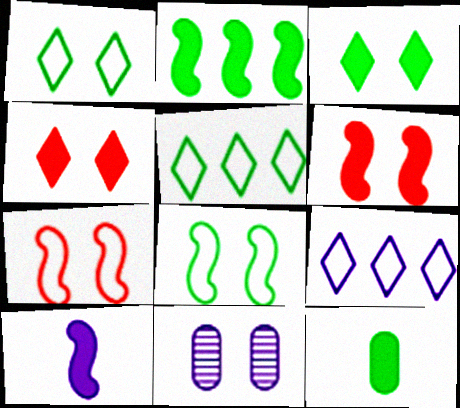[[1, 6, 11], 
[2, 3, 12], 
[2, 6, 10], 
[3, 7, 11], 
[4, 8, 11], 
[9, 10, 11]]